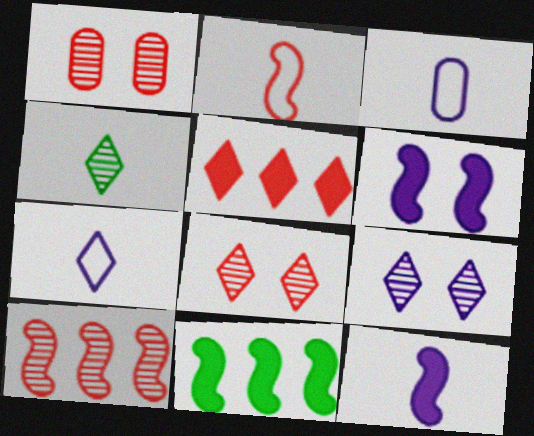[[1, 2, 5], 
[1, 7, 11], 
[3, 8, 11]]